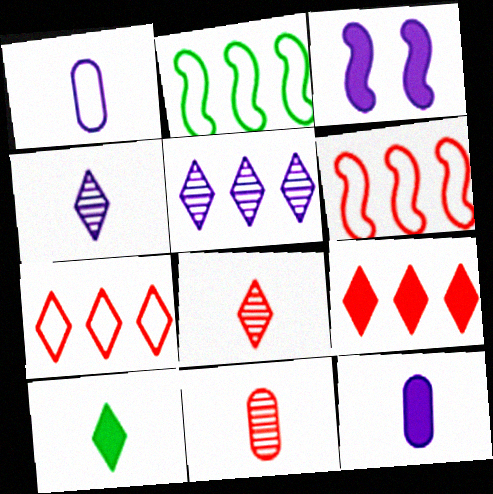[[1, 3, 5]]